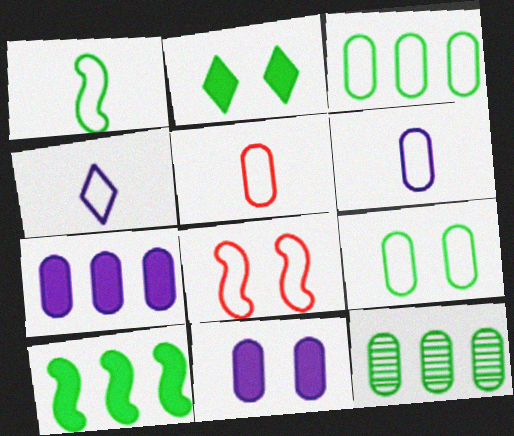[[1, 2, 12], 
[1, 4, 5], 
[3, 4, 8], 
[5, 11, 12]]